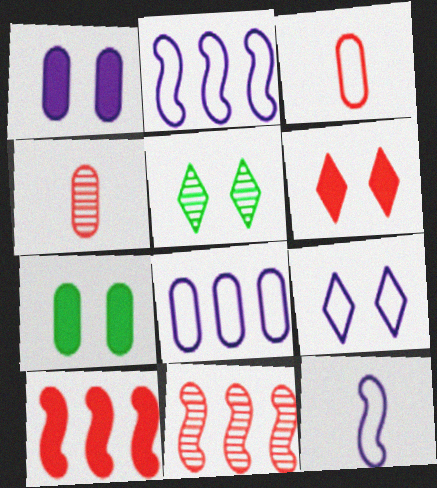[[3, 6, 11], 
[4, 7, 8], 
[5, 6, 9], 
[8, 9, 12]]